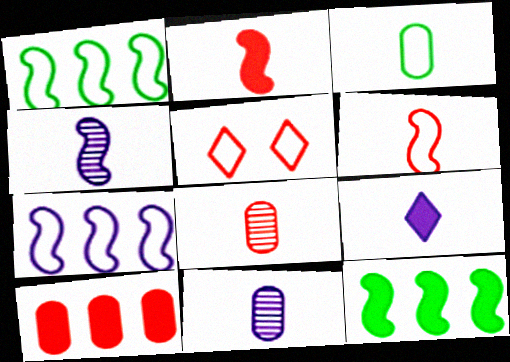[[3, 5, 7], 
[5, 11, 12]]